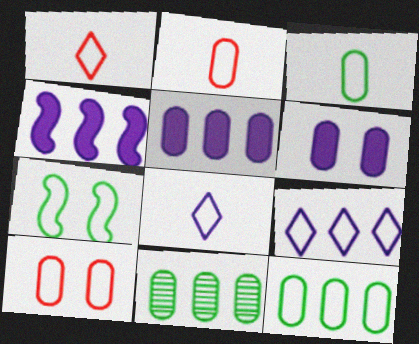[[2, 6, 11], 
[2, 7, 9]]